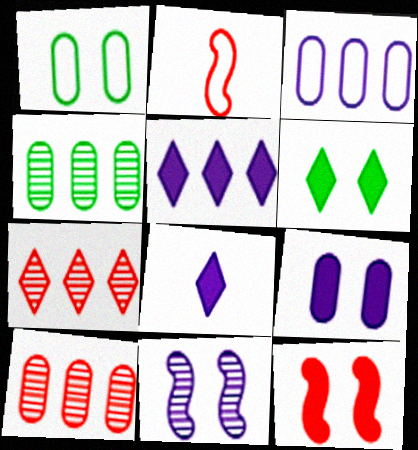[[3, 8, 11], 
[6, 9, 12]]